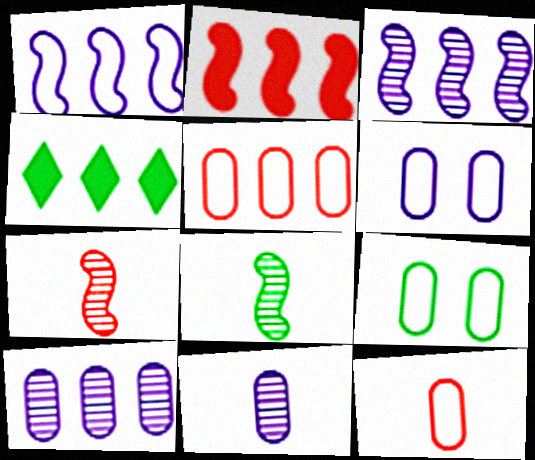[[3, 4, 5], 
[4, 6, 7], 
[4, 8, 9]]